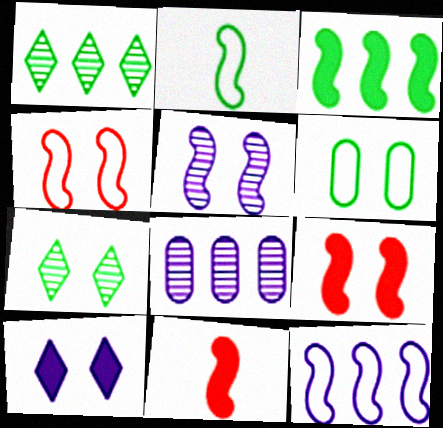[[2, 4, 12]]